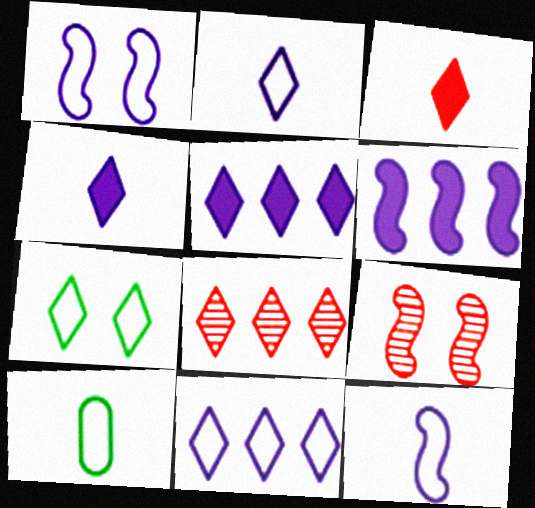[[4, 7, 8], 
[5, 9, 10]]